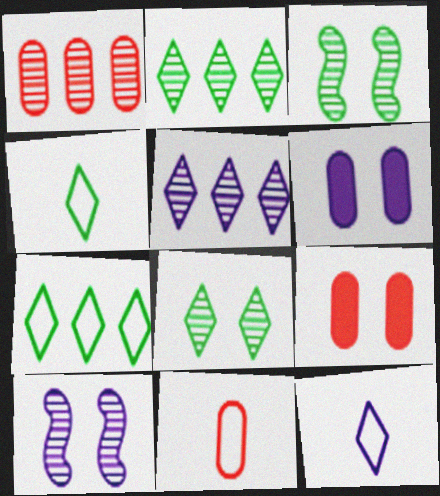[[1, 9, 11]]